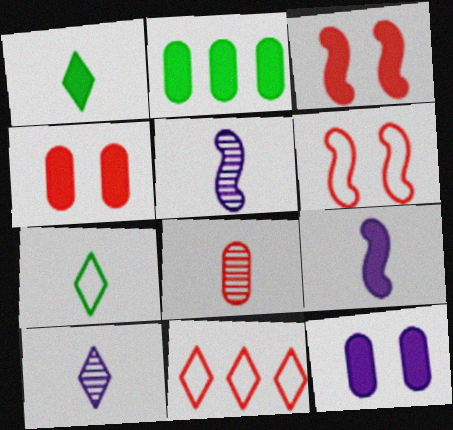[[2, 6, 10], 
[3, 8, 11], 
[7, 8, 9]]